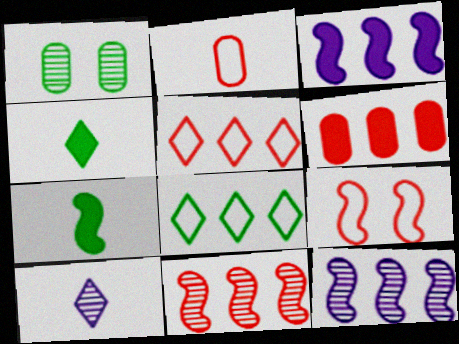[[1, 7, 8], 
[1, 10, 11], 
[2, 5, 9], 
[2, 7, 10], 
[5, 6, 11], 
[6, 8, 12], 
[7, 9, 12]]